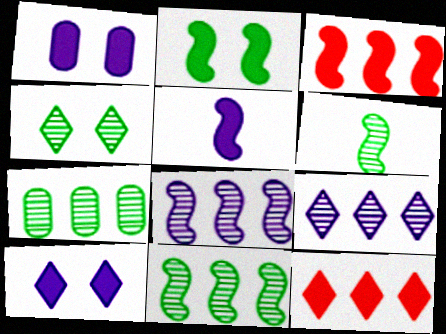[[2, 3, 5], 
[4, 6, 7]]